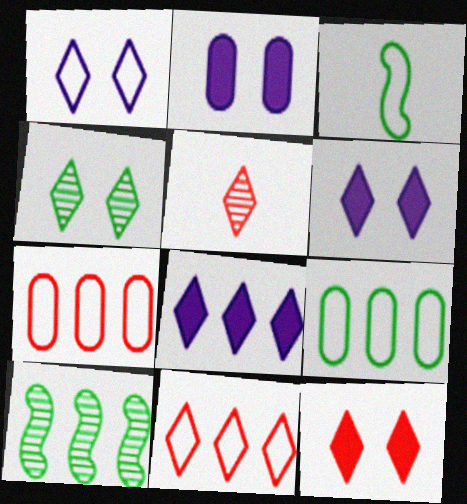[[1, 3, 7], 
[1, 4, 12], 
[5, 11, 12], 
[7, 8, 10]]